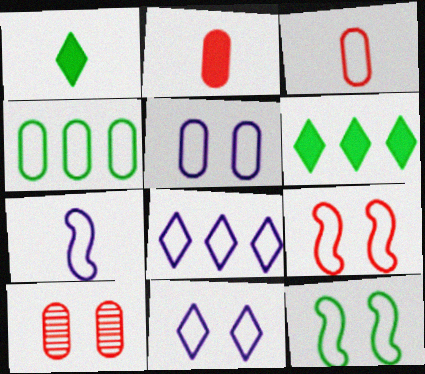[[3, 4, 5], 
[3, 8, 12], 
[5, 7, 8], 
[6, 7, 10]]